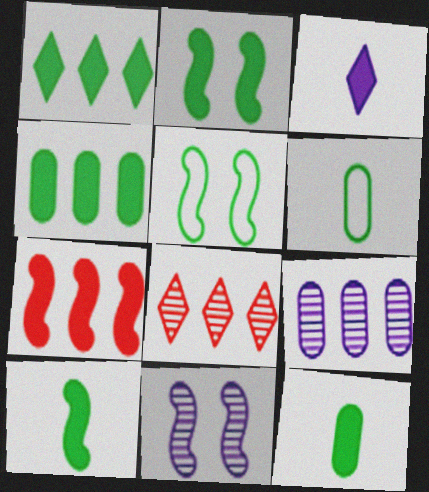[[1, 2, 12]]